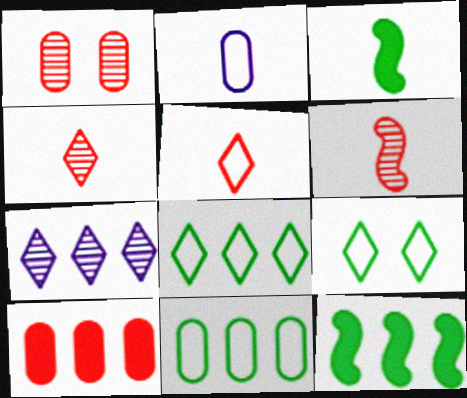[[2, 3, 4]]